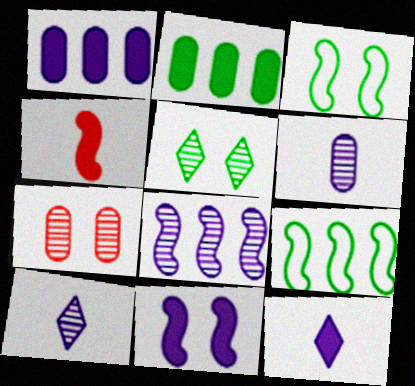[[1, 11, 12], 
[3, 4, 8], 
[7, 9, 12]]